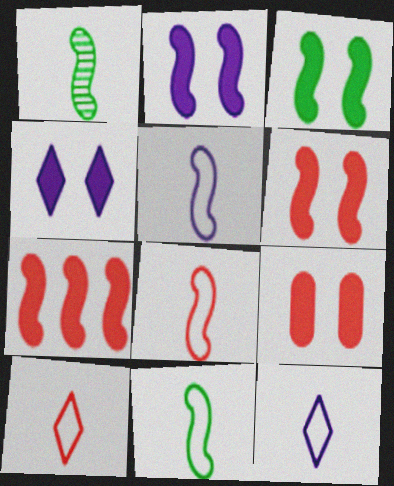[[2, 3, 6], 
[3, 4, 9], 
[5, 8, 11]]